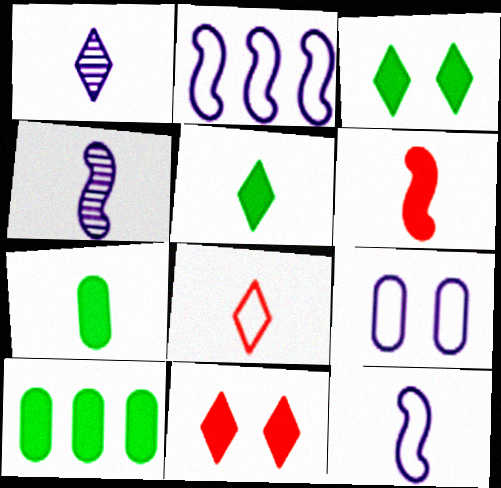[[1, 5, 8], 
[4, 7, 8]]